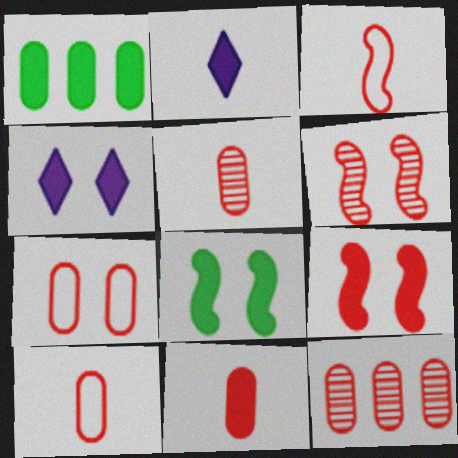[[1, 2, 9], 
[5, 10, 11], 
[7, 11, 12]]